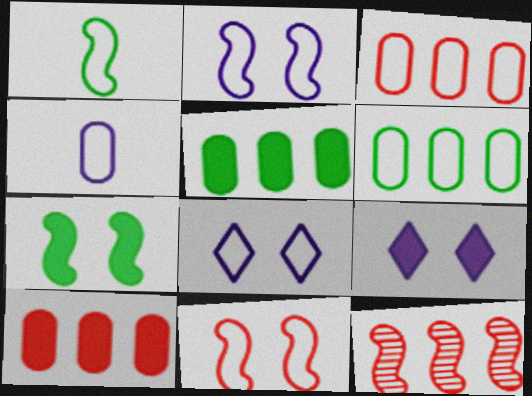[[1, 3, 8]]